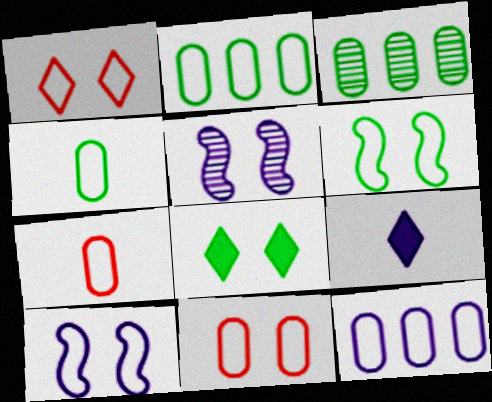[[4, 11, 12], 
[5, 8, 11], 
[5, 9, 12]]